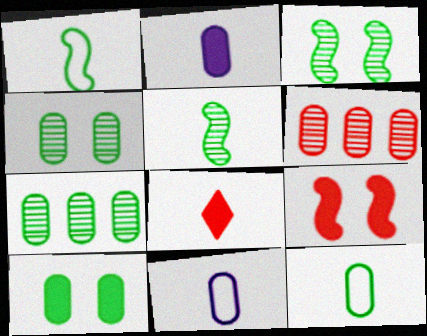[[5, 8, 11], 
[6, 10, 11], 
[7, 10, 12]]